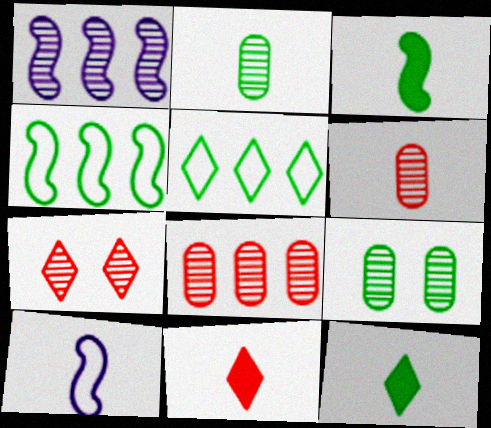[[1, 2, 7], 
[2, 10, 11], 
[3, 5, 9], 
[4, 9, 12], 
[6, 10, 12]]